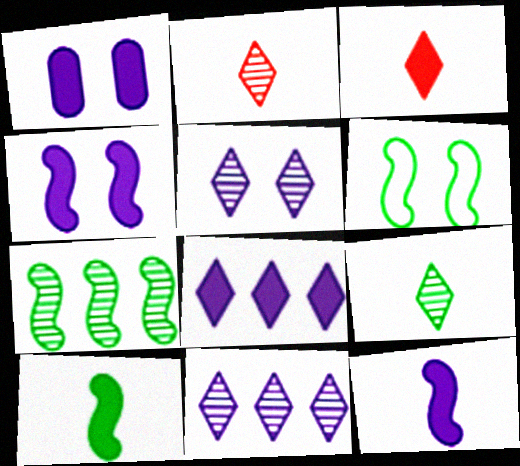[[1, 8, 12], 
[6, 7, 10]]